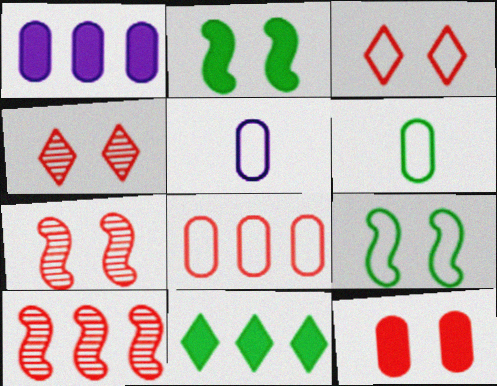[[3, 7, 12], 
[5, 7, 11]]